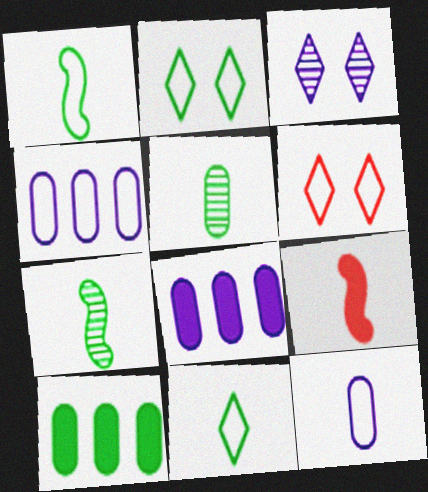[[1, 4, 6], 
[2, 7, 10], 
[6, 7, 8]]